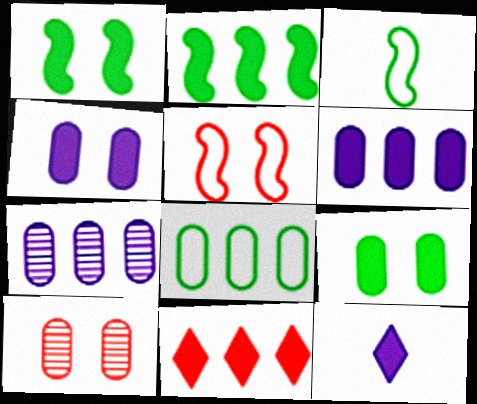[[2, 6, 11]]